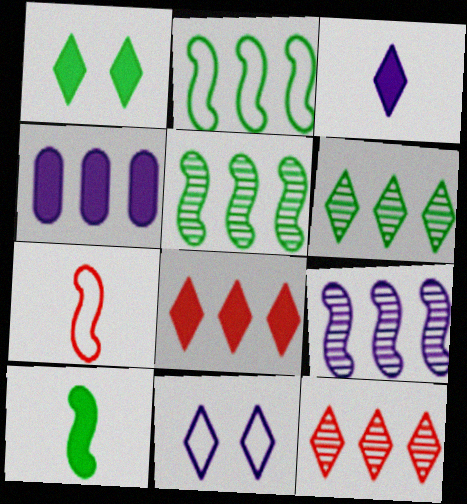[[1, 3, 8], 
[2, 4, 12]]